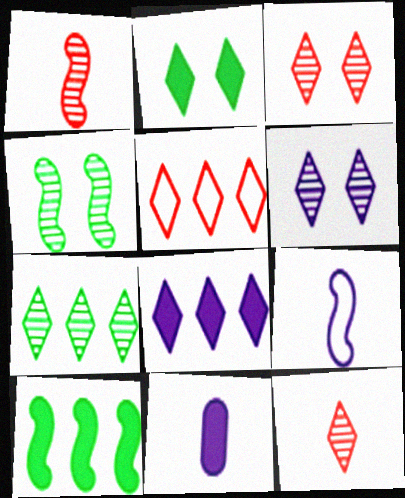[[4, 5, 11], 
[5, 7, 8], 
[6, 7, 12]]